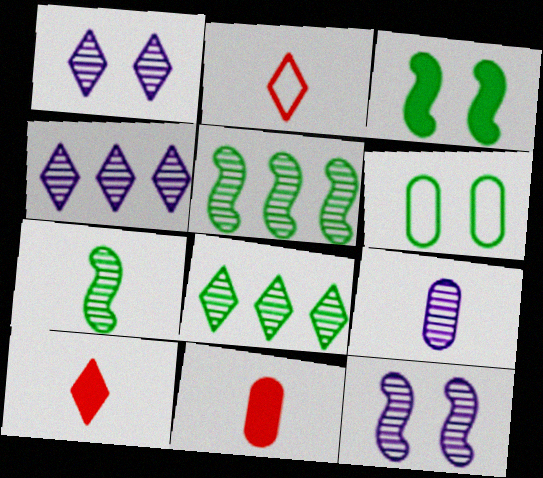[[4, 9, 12]]